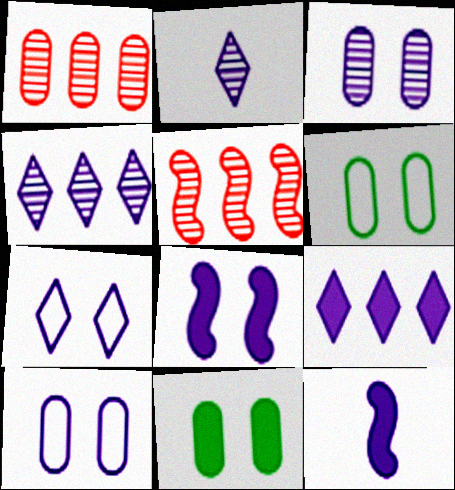[[2, 7, 9], 
[3, 7, 8], 
[4, 10, 12]]